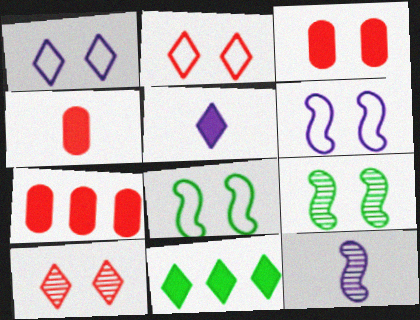[[1, 3, 9], 
[3, 4, 7]]